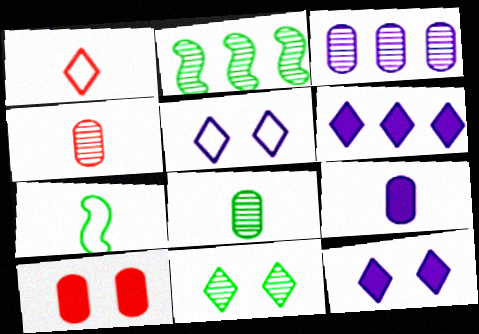[[1, 6, 11], 
[2, 8, 11]]